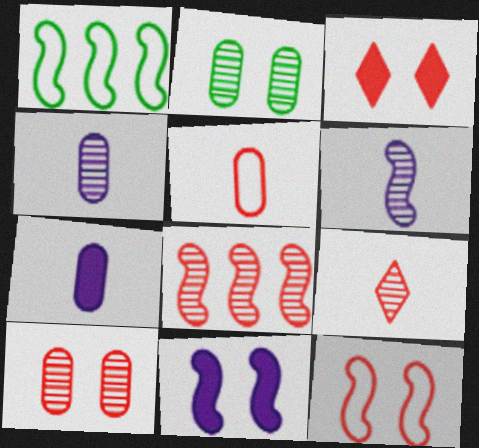[[1, 3, 4], 
[3, 5, 8], 
[3, 10, 12], 
[8, 9, 10]]